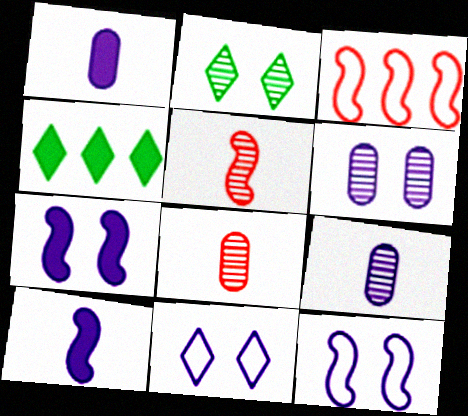[[1, 2, 3], 
[4, 8, 12], 
[6, 7, 11]]